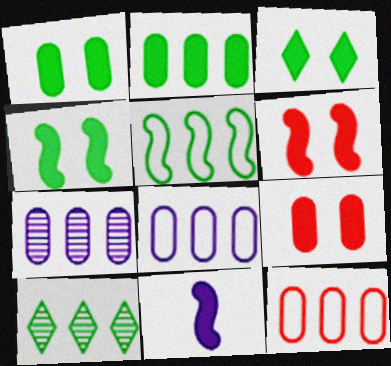[[1, 3, 4], 
[2, 5, 10], 
[2, 7, 12]]